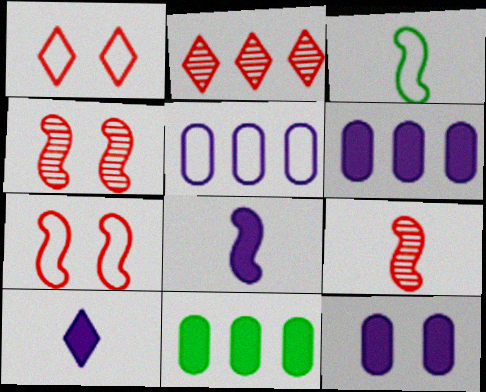[[1, 3, 5], 
[2, 3, 12], 
[3, 8, 9]]